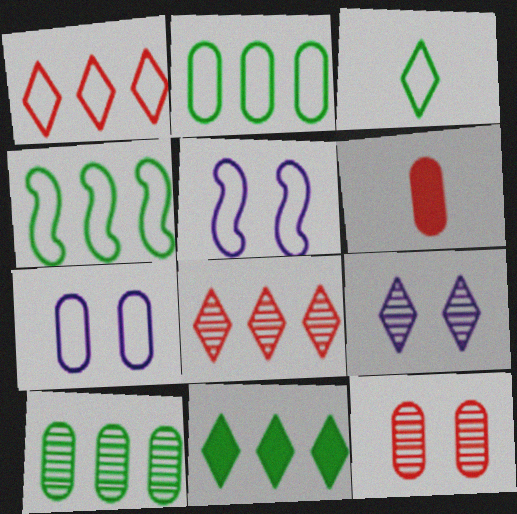[[4, 6, 9], 
[4, 10, 11], 
[6, 7, 10]]